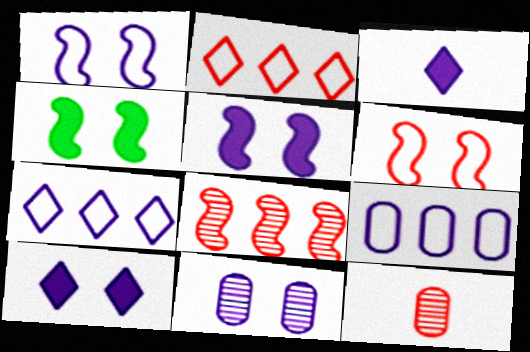[[1, 10, 11], 
[4, 7, 12]]